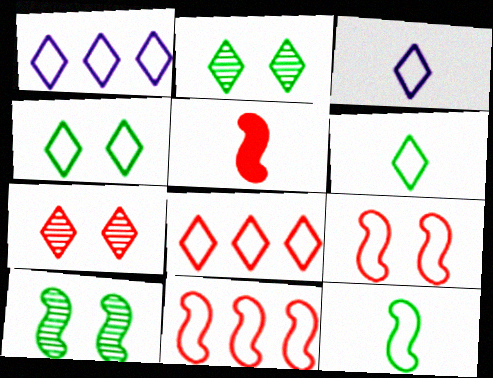[[3, 4, 8]]